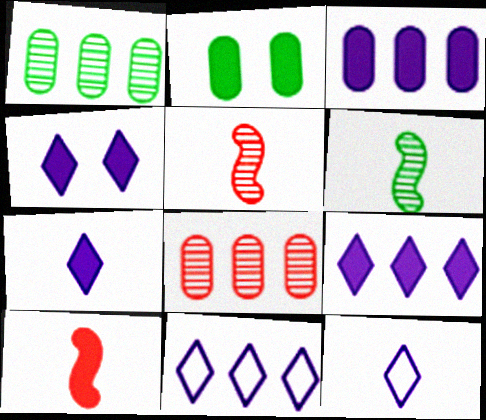[[2, 5, 11], 
[2, 9, 10], 
[4, 7, 9]]